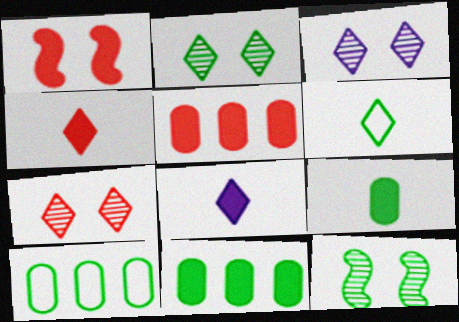[[1, 4, 5], 
[1, 8, 11], 
[2, 3, 7], 
[6, 11, 12]]